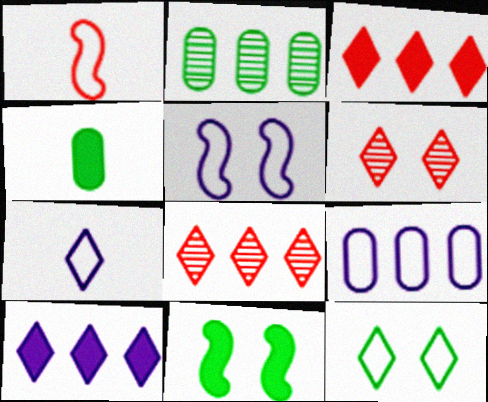[[1, 9, 12], 
[4, 5, 8], 
[5, 7, 9]]